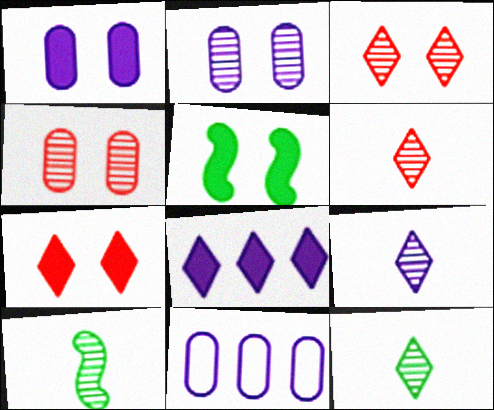[[1, 5, 7], 
[5, 6, 11], 
[6, 9, 12], 
[7, 10, 11]]